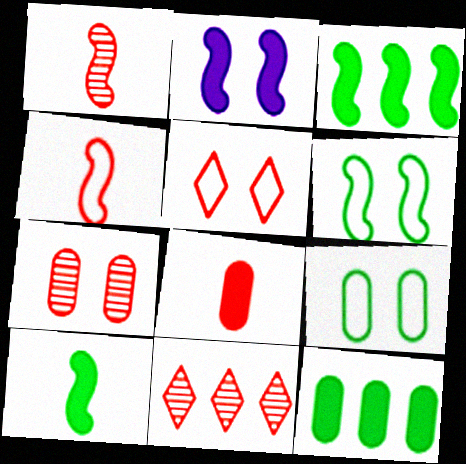[[1, 7, 11]]